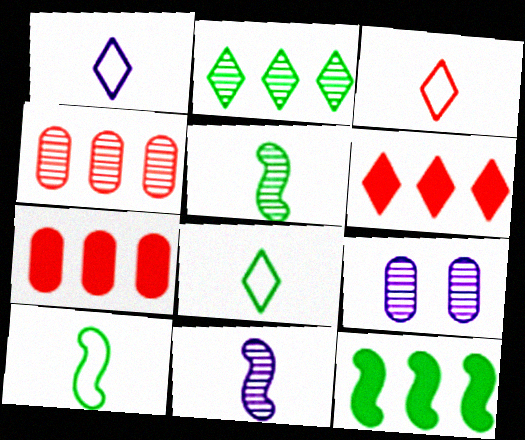[[1, 3, 8], 
[3, 9, 12], 
[6, 9, 10]]